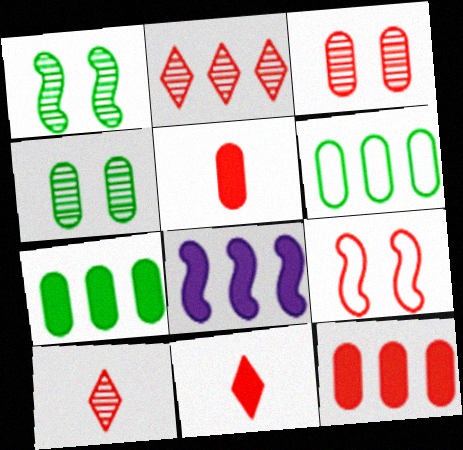[[2, 5, 9], 
[2, 6, 8], 
[9, 10, 12]]